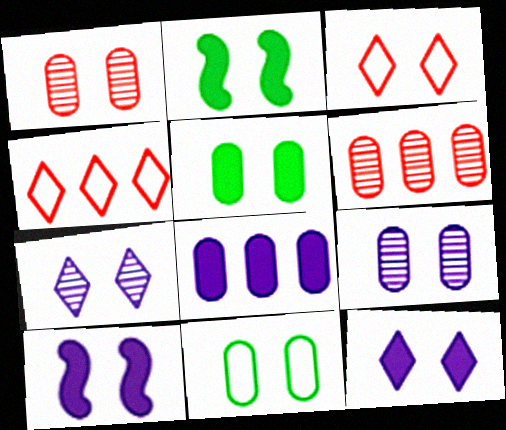[[2, 3, 9]]